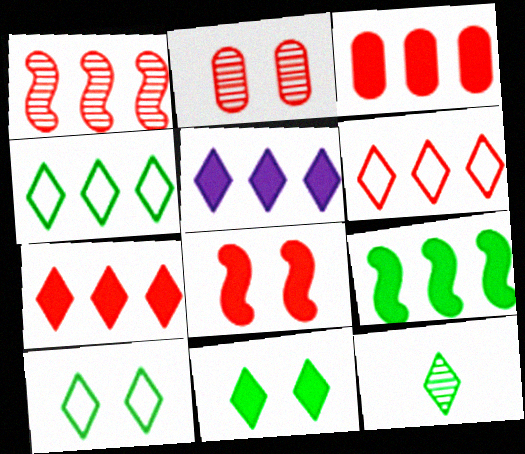[[1, 3, 6], 
[3, 5, 9], 
[4, 11, 12]]